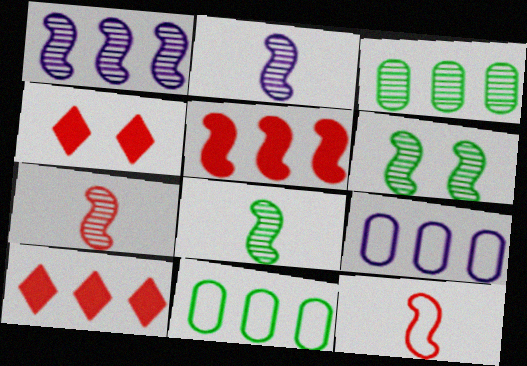[[1, 6, 7], 
[1, 10, 11], 
[2, 4, 11], 
[2, 7, 8], 
[4, 8, 9]]